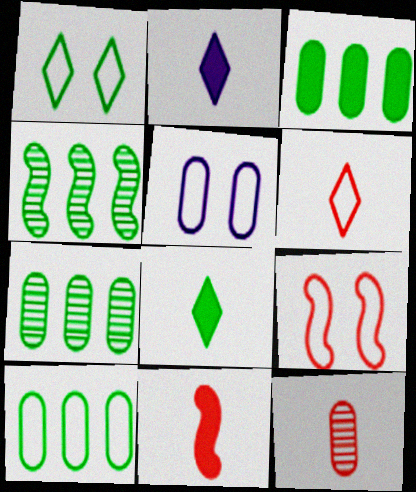[[1, 5, 9], 
[2, 7, 9], 
[3, 5, 12], 
[3, 7, 10], 
[6, 11, 12]]